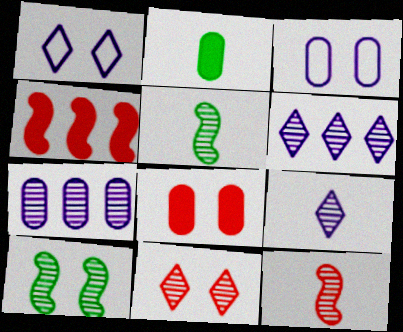[[1, 8, 10], 
[5, 7, 11]]